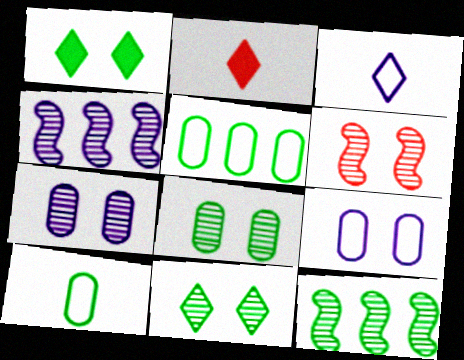[[1, 6, 9], 
[1, 10, 12], 
[2, 9, 12], 
[6, 7, 11]]